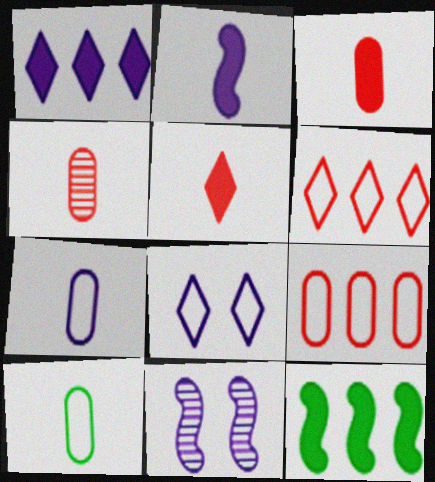[[1, 7, 11], 
[4, 8, 12]]